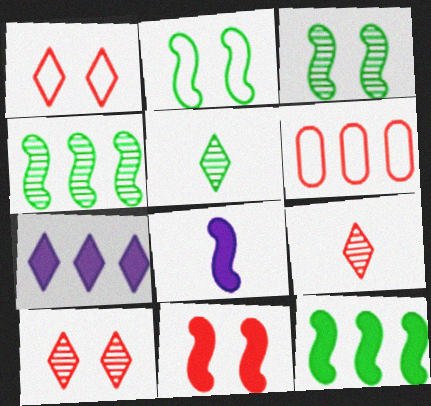[[1, 5, 7], 
[4, 6, 7], 
[6, 9, 11], 
[8, 11, 12]]